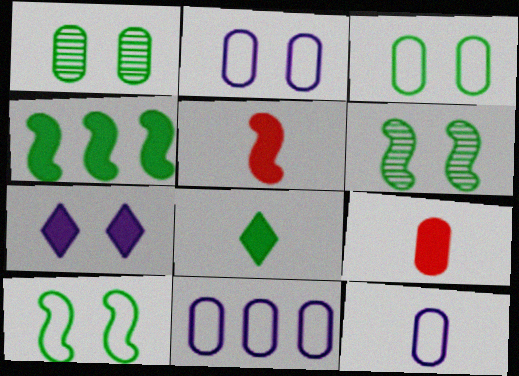[[1, 9, 11], 
[2, 11, 12], 
[4, 7, 9]]